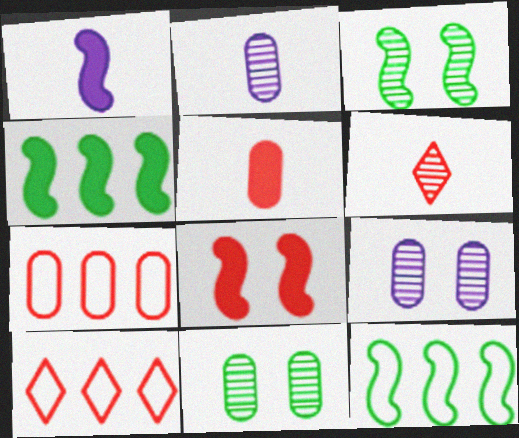[[1, 4, 8], 
[1, 10, 11], 
[6, 7, 8]]